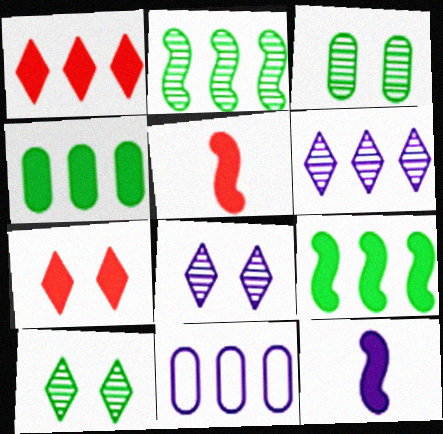[[1, 2, 11], 
[4, 7, 12], 
[5, 10, 11], 
[8, 11, 12]]